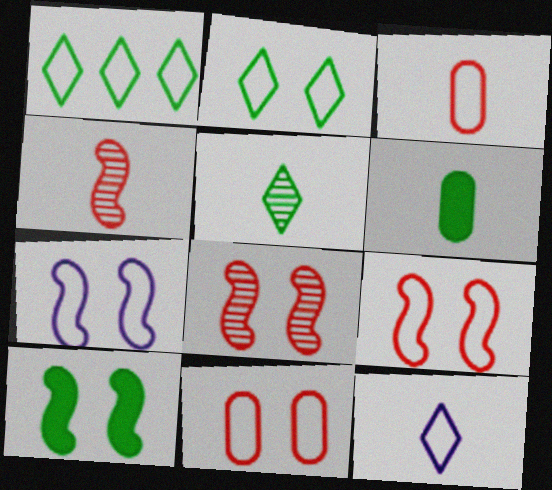[[1, 3, 7], 
[2, 7, 11], 
[4, 6, 12], 
[7, 8, 10]]